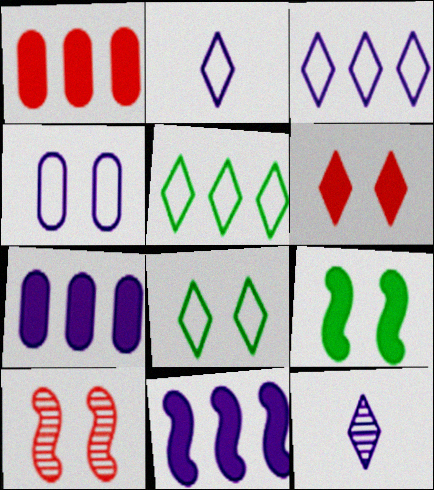[[4, 11, 12], 
[5, 6, 12]]